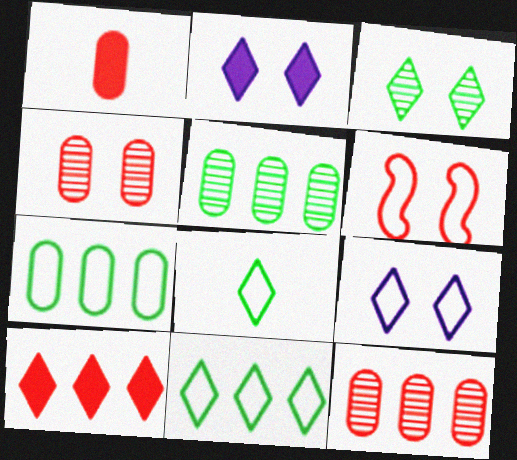[]